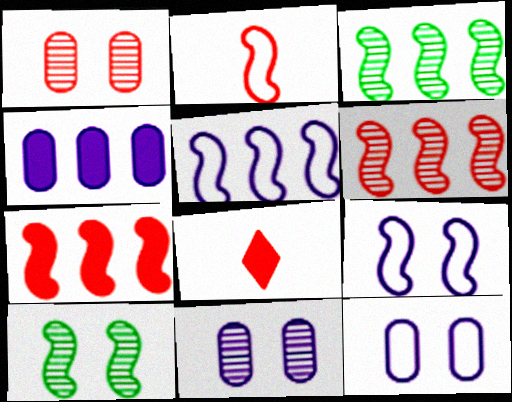[[3, 5, 7], 
[3, 8, 12]]